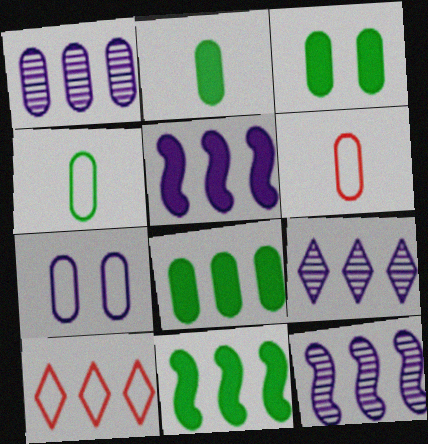[[1, 3, 6], 
[1, 9, 12], 
[1, 10, 11], 
[2, 3, 8], 
[8, 10, 12]]